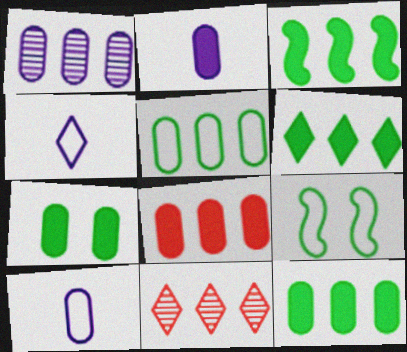[[1, 5, 8], 
[2, 7, 8], 
[2, 9, 11], 
[3, 6, 12]]